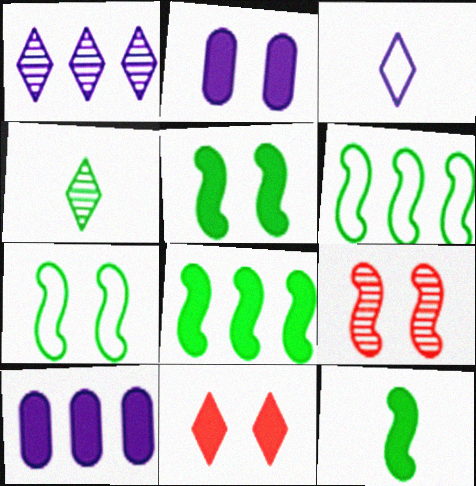[[2, 5, 11], 
[5, 8, 12], 
[10, 11, 12]]